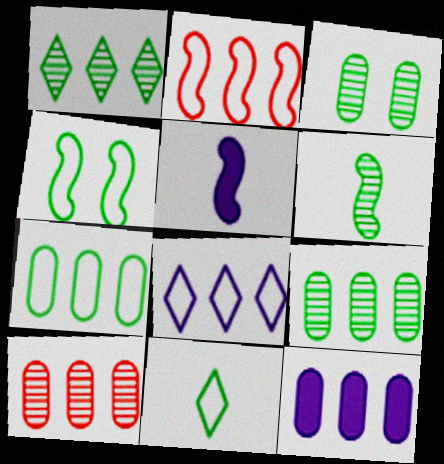[[1, 2, 12], 
[1, 3, 6], 
[2, 7, 8], 
[4, 7, 11], 
[7, 10, 12]]